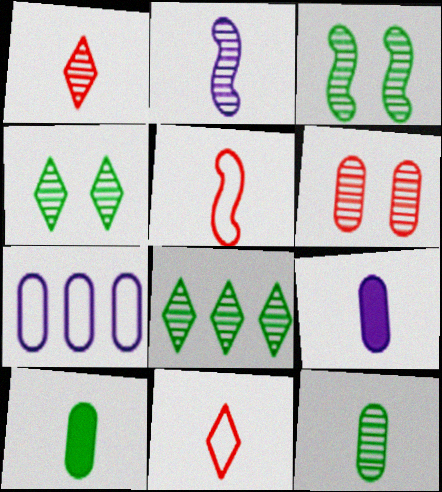[[1, 2, 12], 
[2, 6, 8], 
[2, 10, 11], 
[3, 8, 12], 
[6, 7, 10]]